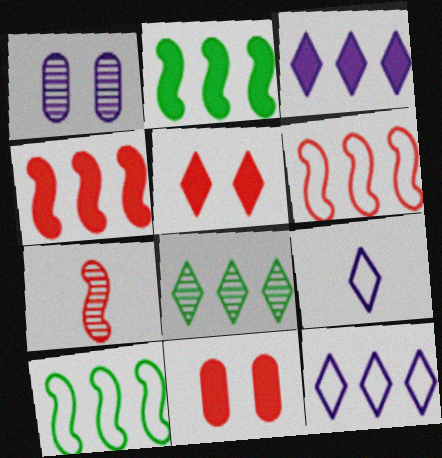[[1, 7, 8], 
[5, 8, 9]]